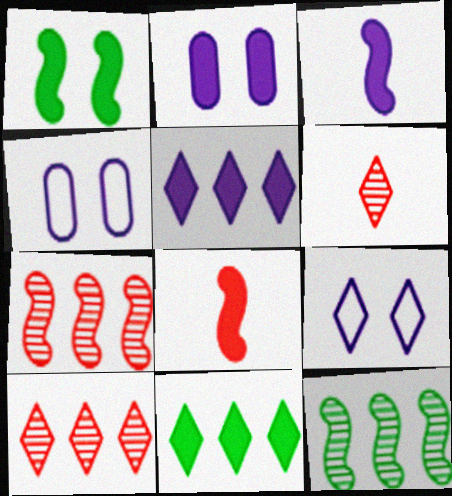[[2, 3, 5], 
[2, 8, 11], 
[6, 9, 11]]